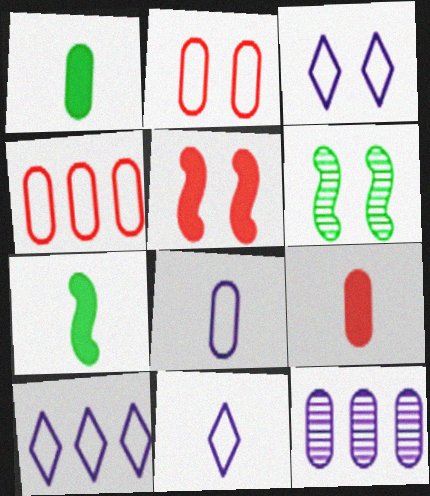[[1, 2, 12], 
[3, 10, 11], 
[6, 9, 10]]